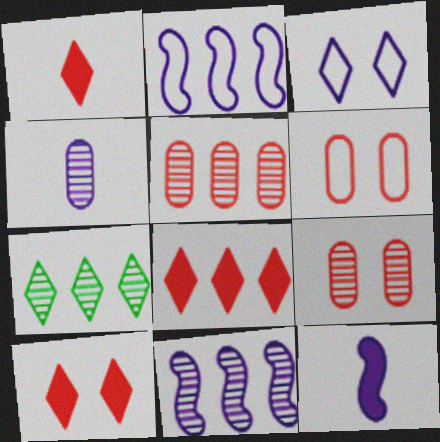[[1, 3, 7], 
[1, 8, 10], 
[5, 7, 11], 
[6, 7, 12]]